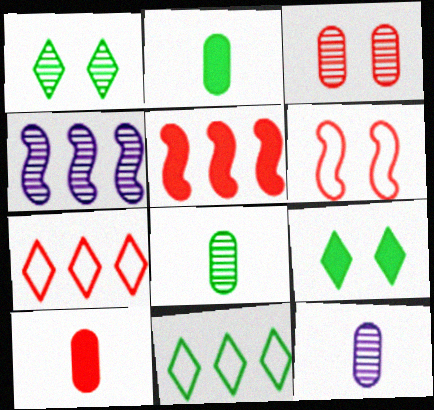[]